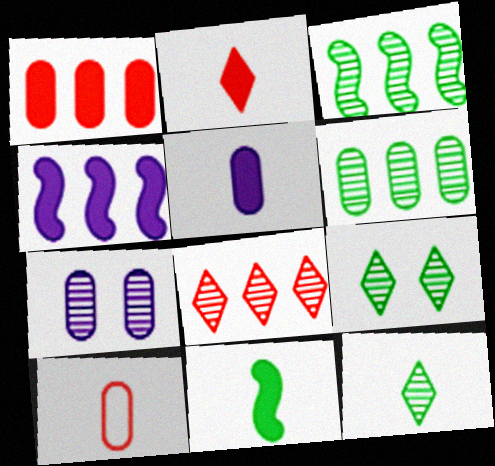[[2, 5, 11], 
[4, 9, 10]]